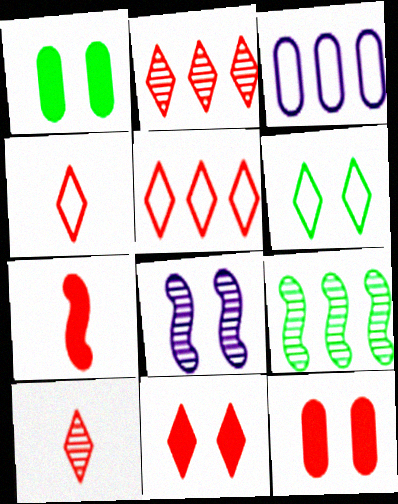[[2, 4, 11], 
[5, 10, 11], 
[6, 8, 12]]